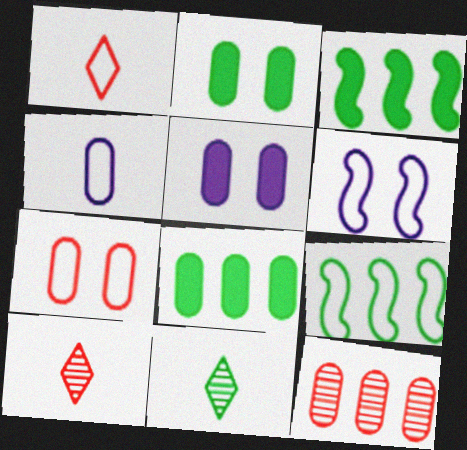[[2, 4, 12], 
[2, 9, 11], 
[5, 9, 10], 
[6, 8, 10]]